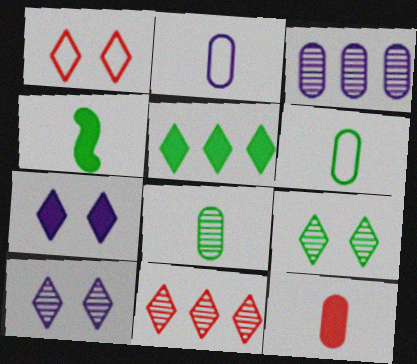[[1, 3, 4], 
[1, 7, 9], 
[2, 8, 12]]